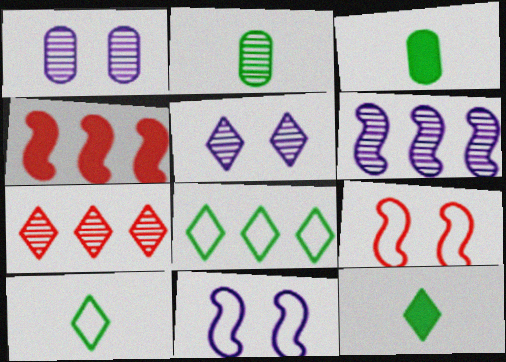[[1, 4, 10], 
[3, 7, 11]]